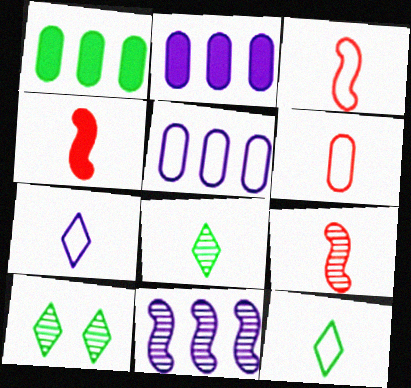[[2, 3, 10], 
[3, 4, 9], 
[4, 5, 10]]